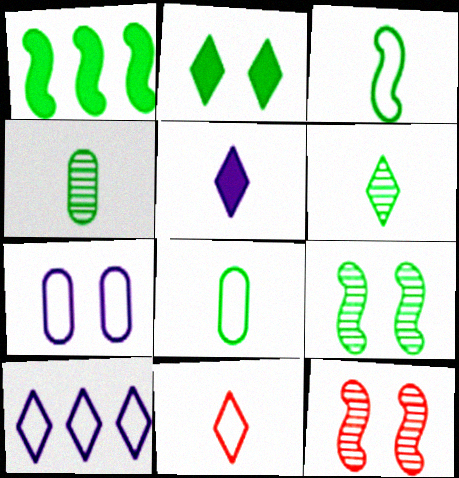[[1, 3, 9], 
[2, 7, 12], 
[5, 6, 11]]